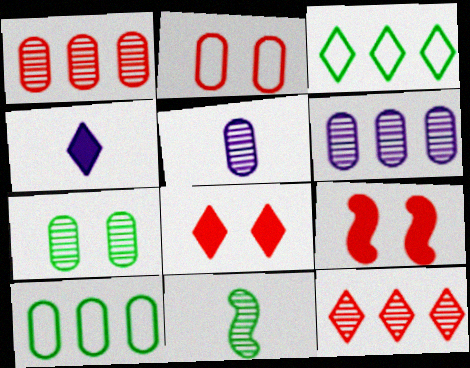[[1, 5, 7], 
[3, 5, 9]]